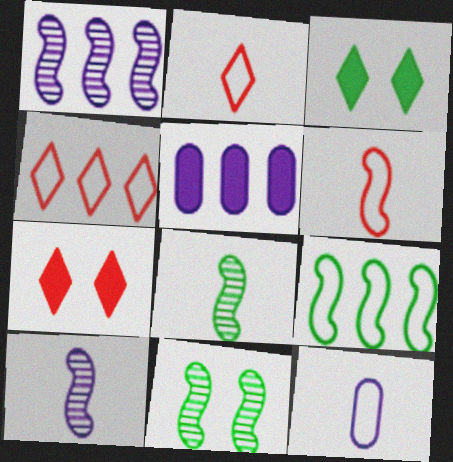[[2, 5, 11]]